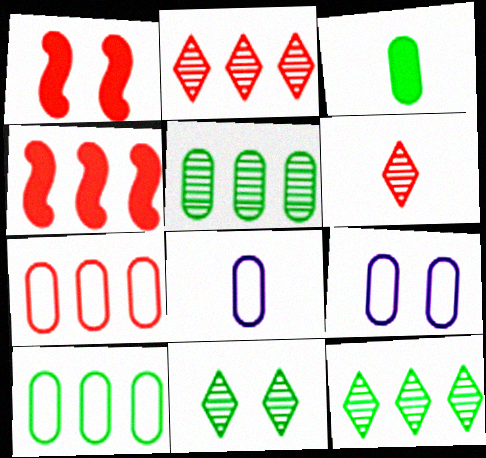[[1, 6, 7], 
[1, 8, 12], 
[1, 9, 11], 
[2, 4, 7], 
[4, 8, 11]]